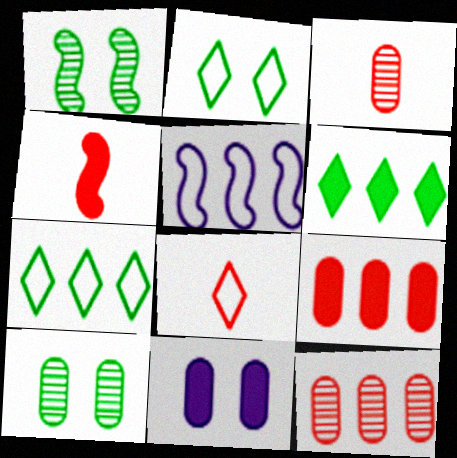[[1, 4, 5], 
[3, 4, 8], 
[4, 6, 11], 
[5, 6, 12]]